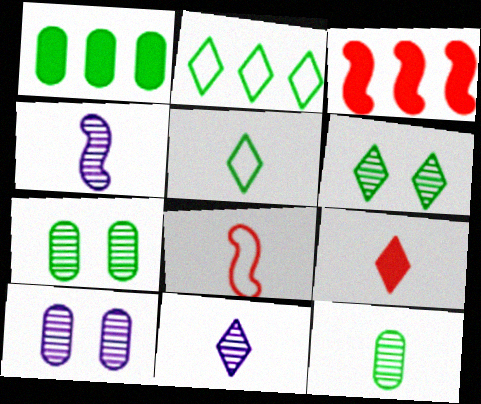[[3, 5, 10], 
[5, 9, 11]]